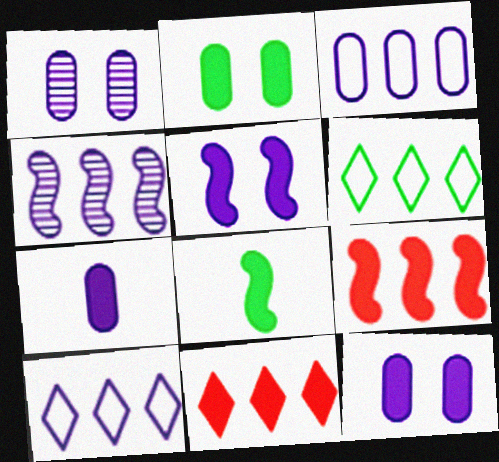[[1, 3, 7], 
[5, 8, 9], 
[8, 11, 12]]